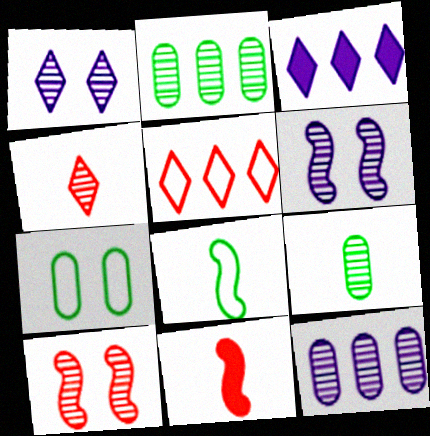[[2, 4, 6]]